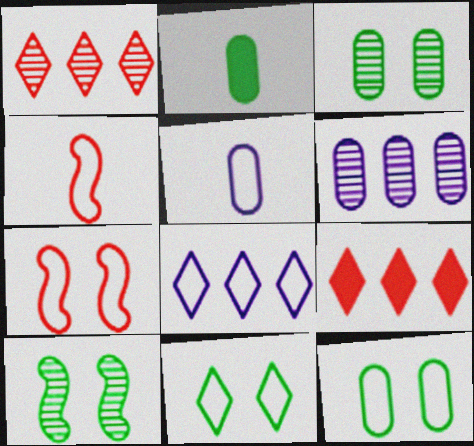[[4, 8, 12], 
[5, 9, 10]]